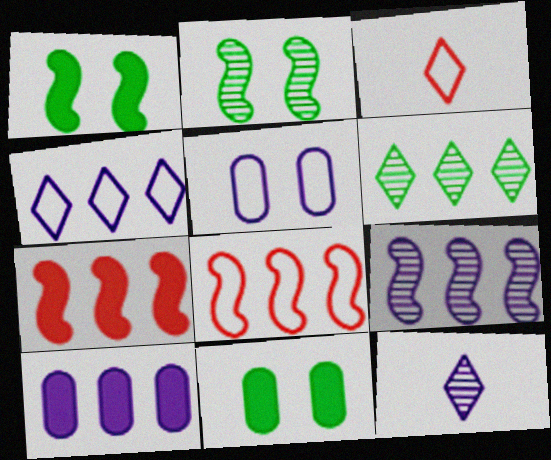[[2, 3, 10], 
[3, 9, 11], 
[4, 9, 10], 
[6, 8, 10], 
[8, 11, 12]]